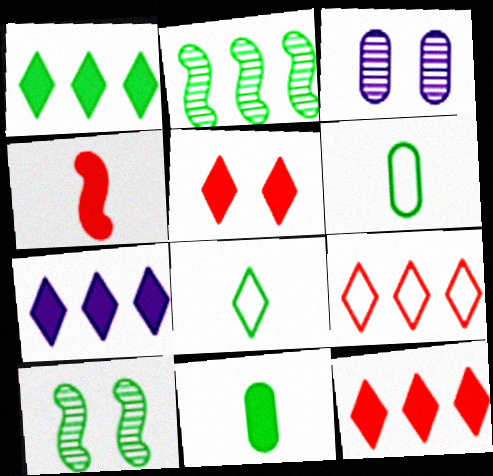[[1, 6, 10], 
[1, 7, 12]]